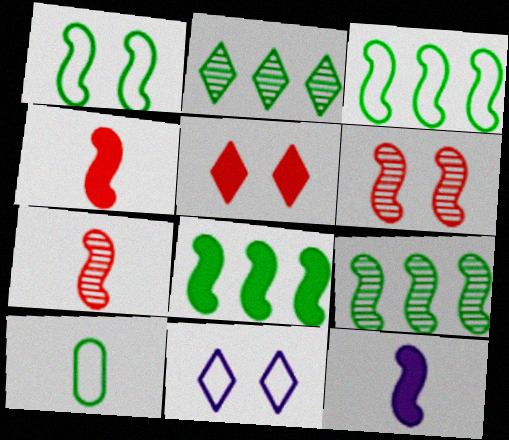[[3, 6, 12], 
[3, 8, 9]]